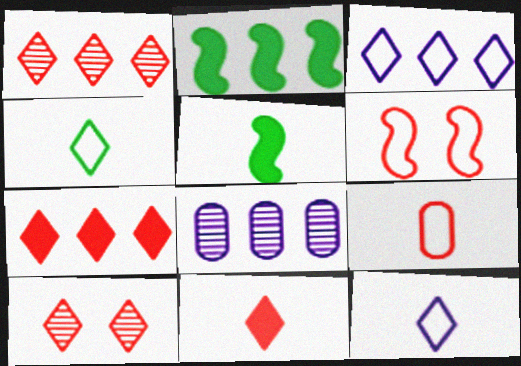[]